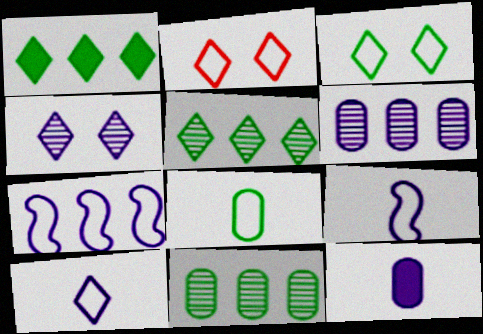[[2, 7, 8], 
[4, 7, 12]]